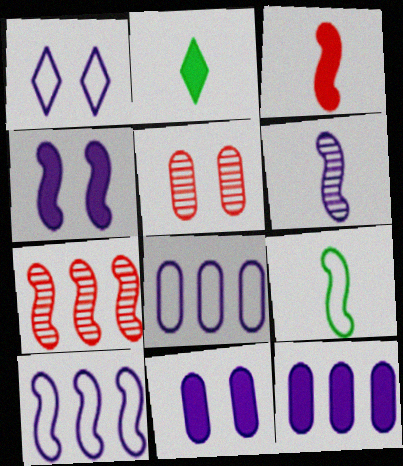[[1, 6, 12], 
[2, 5, 10], 
[3, 6, 9], 
[4, 6, 10], 
[4, 7, 9]]